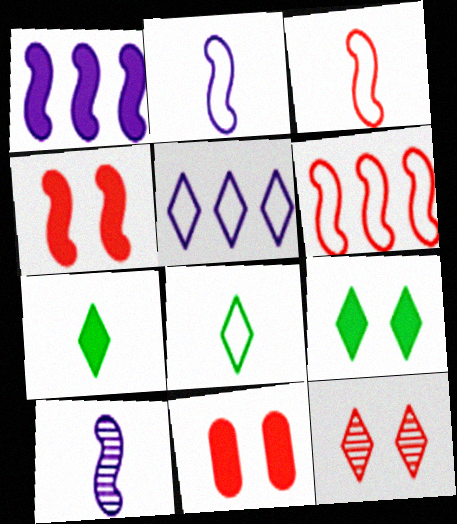[[1, 7, 11], 
[5, 7, 12]]